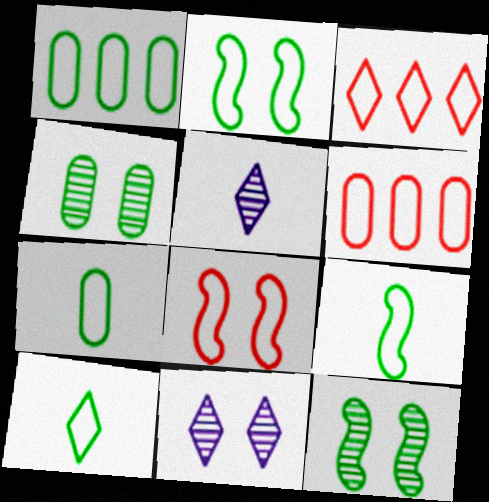[[1, 2, 10], 
[7, 9, 10]]